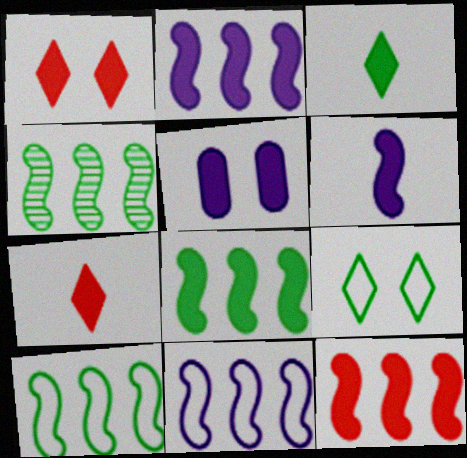[[2, 8, 12], 
[3, 5, 12], 
[4, 8, 10], 
[4, 11, 12], 
[5, 7, 8]]